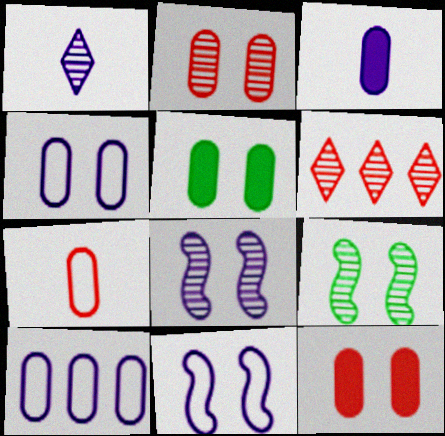[[2, 4, 5]]